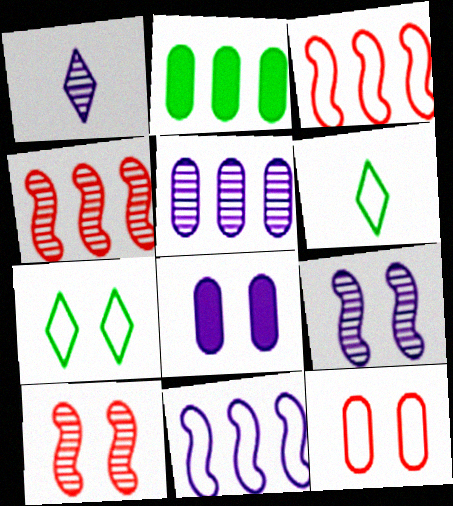[[1, 5, 9], 
[1, 8, 11], 
[4, 6, 8], 
[6, 11, 12], 
[7, 8, 10]]